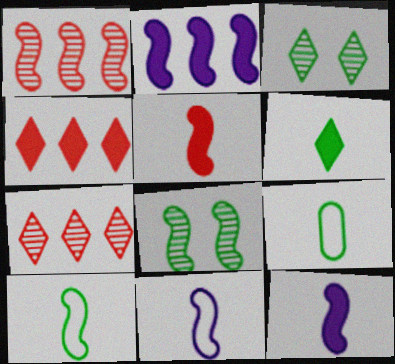[]